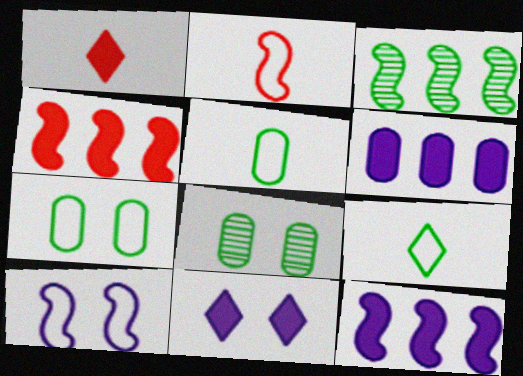[]